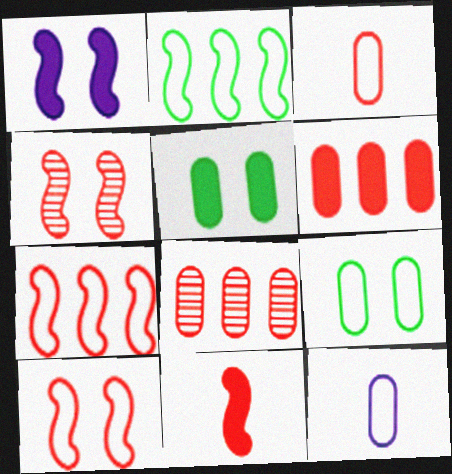[[4, 7, 11], 
[5, 8, 12]]